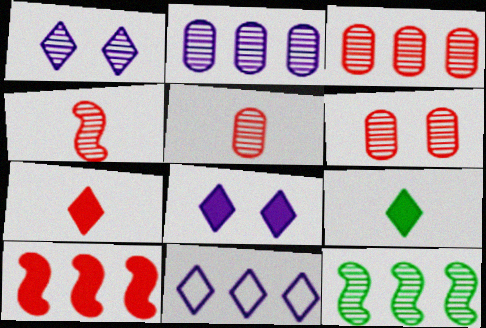[[1, 5, 12], 
[3, 5, 6]]